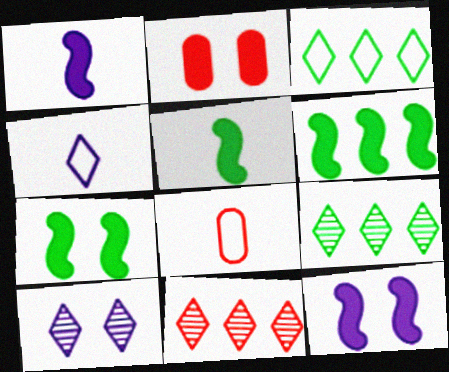[[5, 6, 7], 
[6, 8, 10], 
[8, 9, 12]]